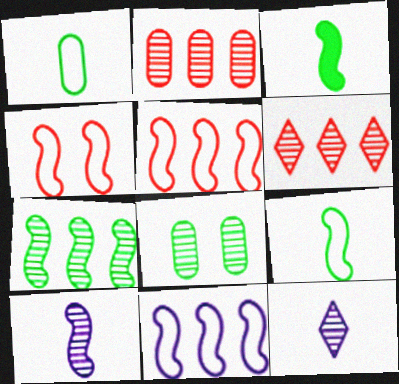[[4, 9, 11], 
[6, 8, 10]]